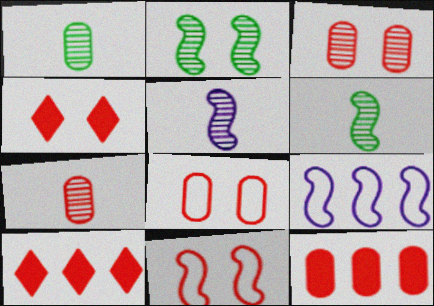[[1, 4, 9], 
[3, 4, 11], 
[7, 8, 12], 
[7, 10, 11]]